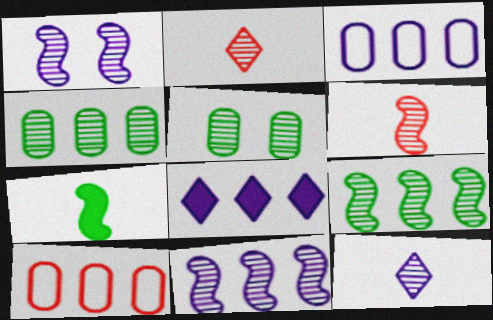[[1, 2, 4], 
[1, 6, 9], 
[2, 5, 11], 
[3, 8, 11], 
[8, 9, 10]]